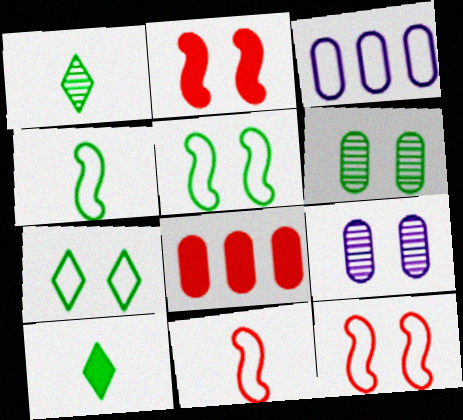[[1, 2, 3], 
[2, 7, 9], 
[3, 7, 11]]